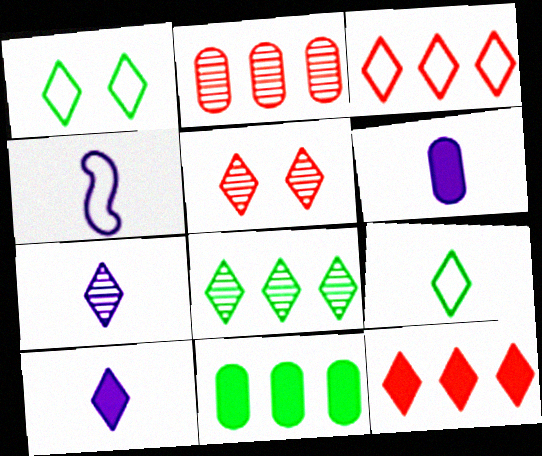[[1, 7, 12], 
[4, 5, 11], 
[4, 6, 7], 
[5, 7, 8]]